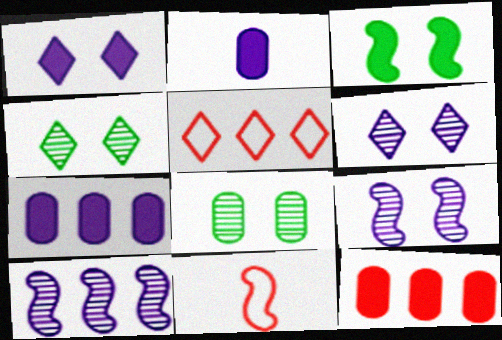[[3, 10, 11], 
[4, 7, 11]]